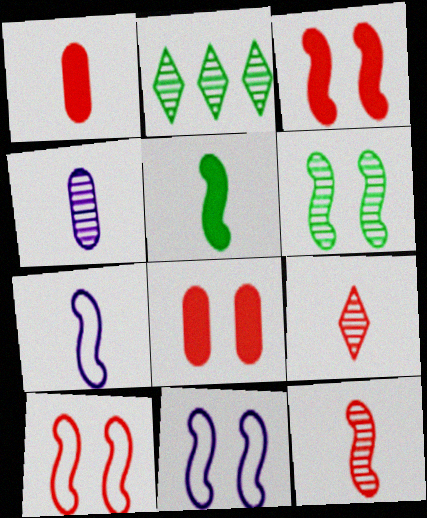[[1, 2, 11], 
[2, 7, 8], 
[3, 6, 11], 
[5, 7, 12]]